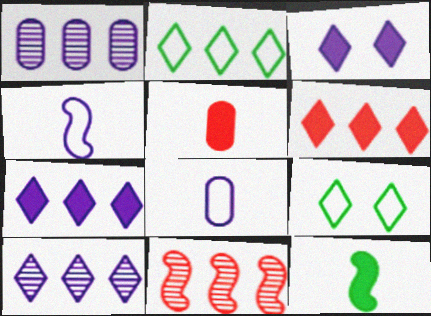[[1, 3, 4], 
[2, 6, 10]]